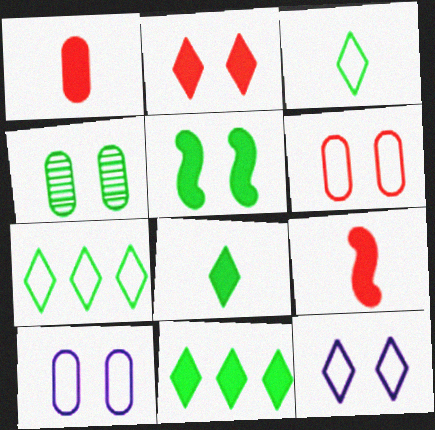[]